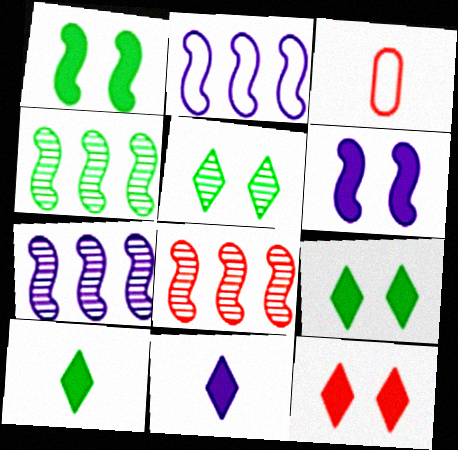[[3, 7, 9], 
[3, 8, 12], 
[4, 7, 8]]